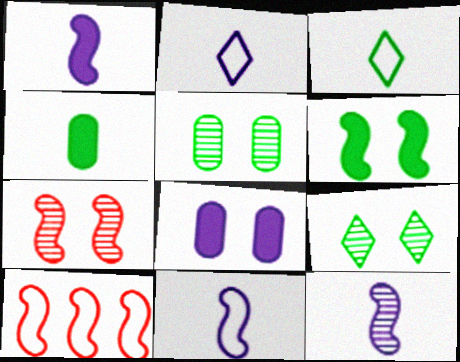[[1, 11, 12], 
[6, 10, 12]]